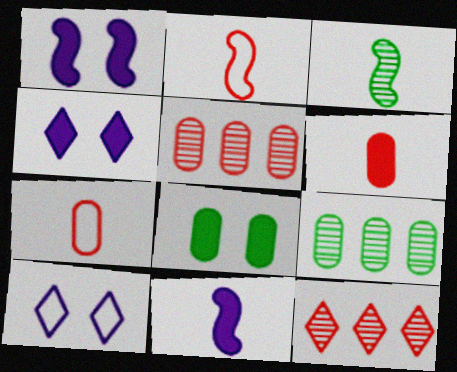[[2, 3, 11], 
[2, 4, 9]]